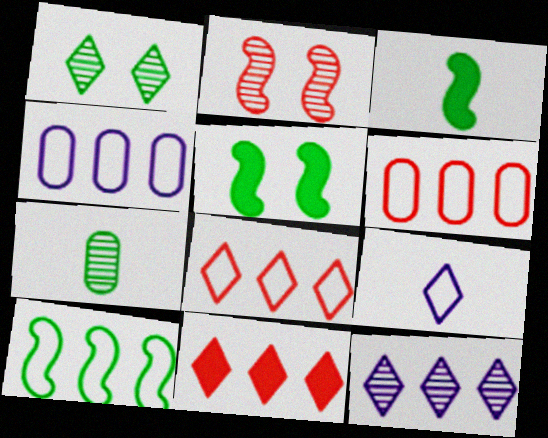[[1, 9, 11], 
[2, 7, 12], 
[4, 8, 10]]